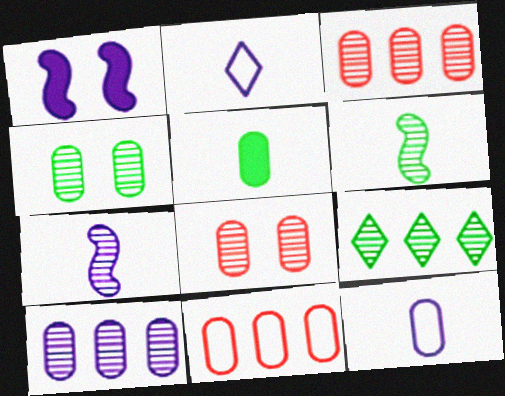[[1, 2, 10], 
[4, 6, 9], 
[7, 8, 9]]